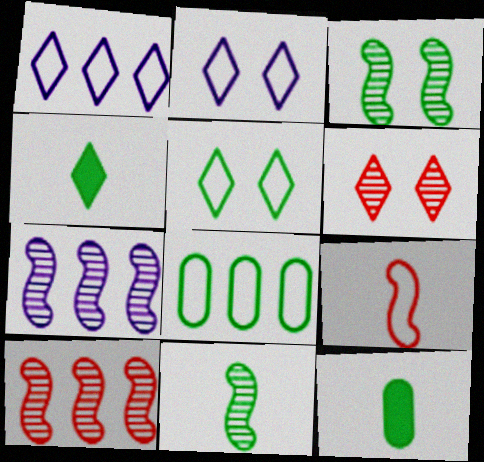[[1, 4, 6], 
[2, 8, 9], 
[2, 10, 12], 
[3, 4, 8]]